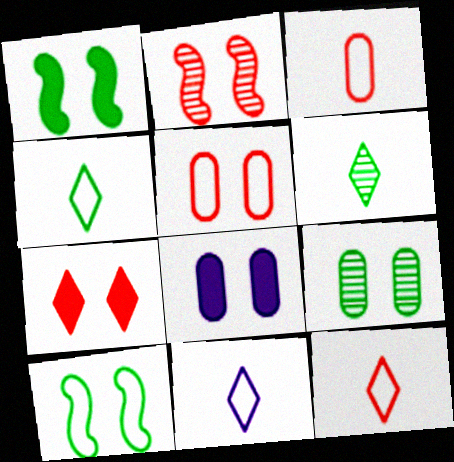[[1, 7, 8], 
[2, 5, 7], 
[4, 11, 12], 
[5, 8, 9]]